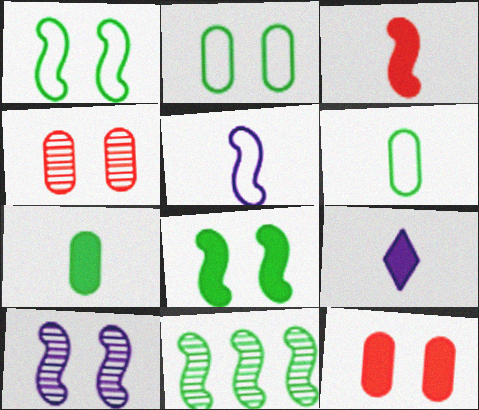[[3, 7, 9]]